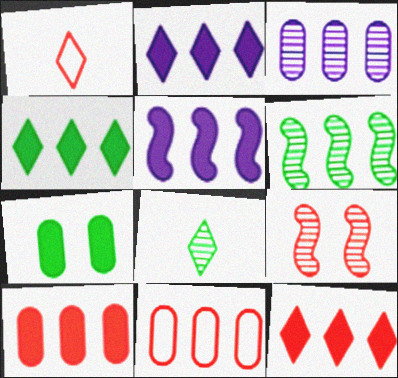[[1, 9, 10], 
[2, 4, 12], 
[2, 6, 11], 
[3, 8, 9], 
[4, 5, 10]]